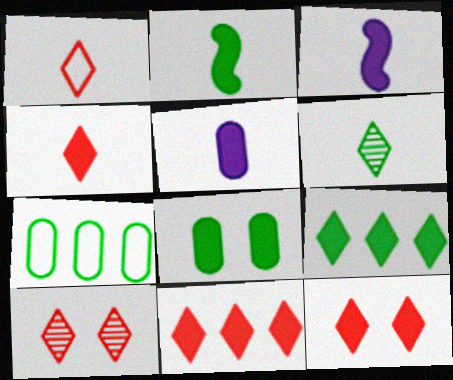[[1, 10, 11], 
[2, 4, 5], 
[2, 8, 9], 
[3, 7, 10], 
[3, 8, 11], 
[4, 11, 12]]